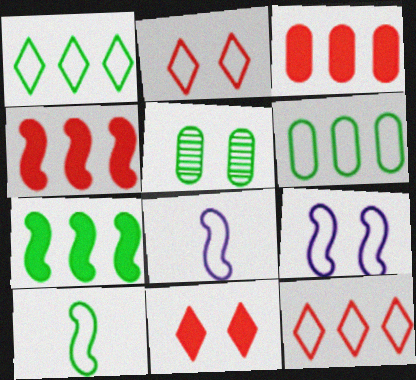[[2, 6, 8], 
[5, 9, 11]]